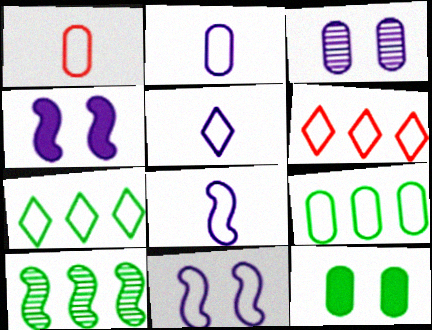[[1, 7, 11], 
[2, 5, 8]]